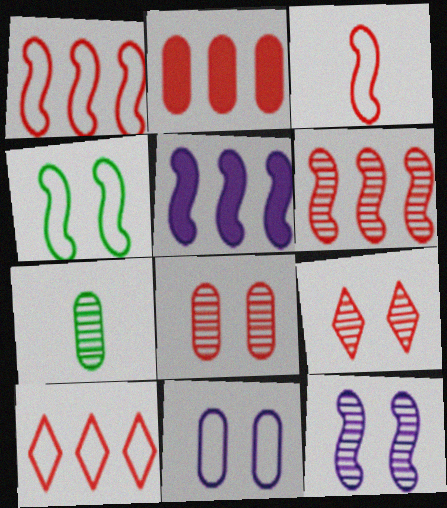[[2, 3, 9], 
[2, 6, 10], 
[2, 7, 11]]